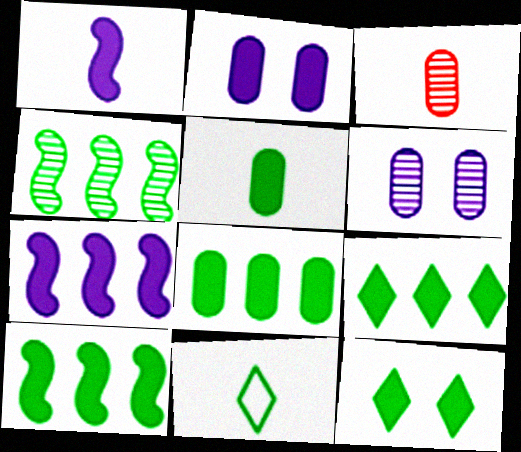[[1, 3, 11], 
[5, 10, 12], 
[8, 9, 10]]